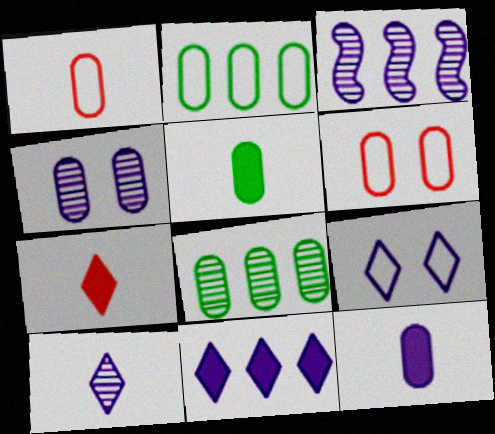[[3, 4, 10], 
[3, 9, 12], 
[6, 8, 12], 
[9, 10, 11]]